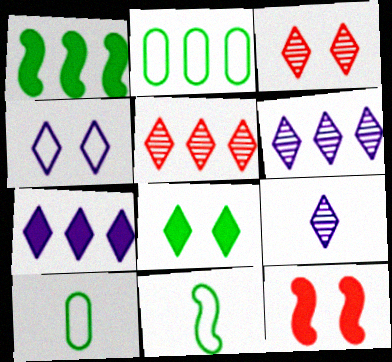[[2, 9, 12], 
[3, 4, 8], 
[4, 7, 9], 
[6, 10, 12]]